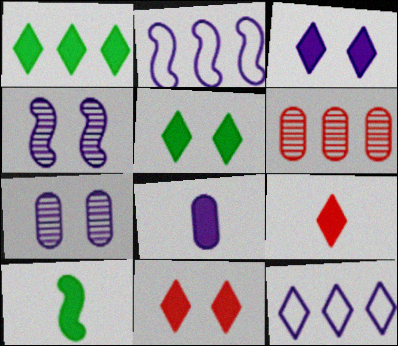[[1, 2, 6], 
[1, 3, 9], 
[3, 5, 11], 
[4, 8, 12], 
[8, 9, 10]]